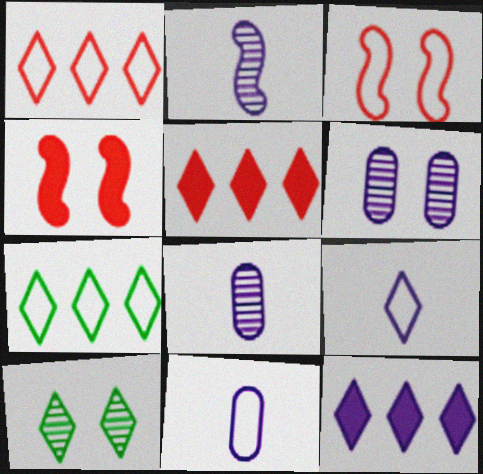[[3, 7, 11], 
[4, 7, 8], 
[5, 9, 10]]